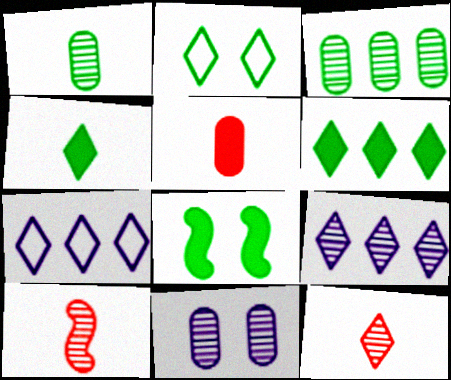[]